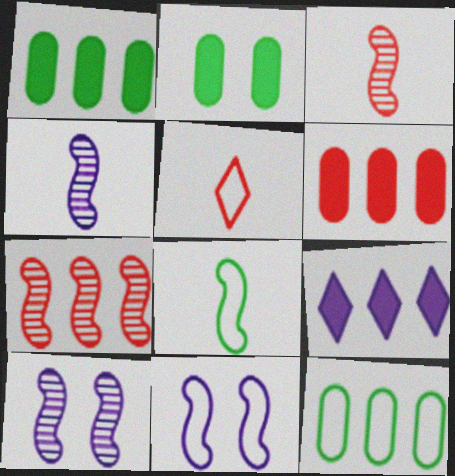[[1, 5, 10], 
[5, 11, 12], 
[7, 9, 12]]